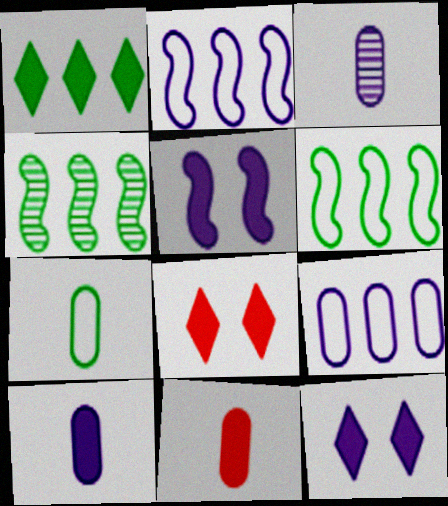[[1, 5, 11], 
[2, 3, 12], 
[3, 6, 8], 
[3, 7, 11]]